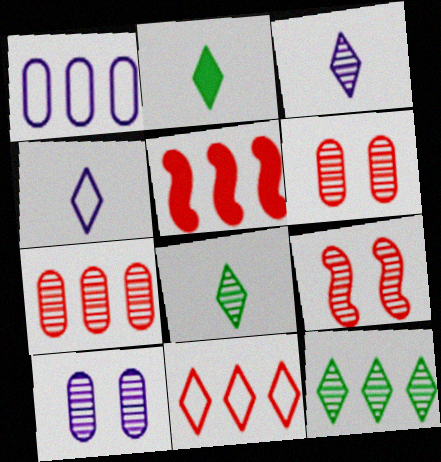[[1, 2, 9], 
[1, 5, 12], 
[5, 7, 11]]